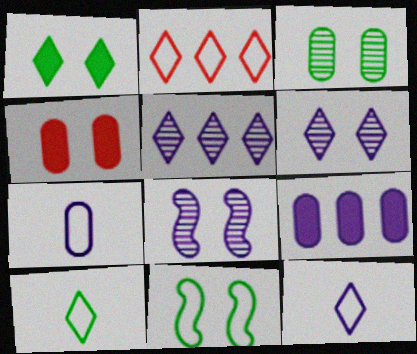[[1, 3, 11], 
[2, 7, 11], 
[4, 6, 11], 
[8, 9, 12]]